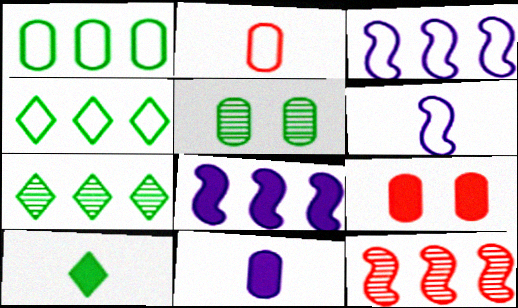[[6, 7, 9], 
[8, 9, 10]]